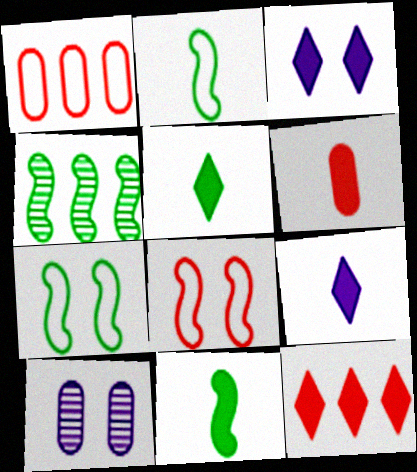[[2, 10, 12], 
[3, 5, 12], 
[4, 7, 11], 
[6, 9, 11]]